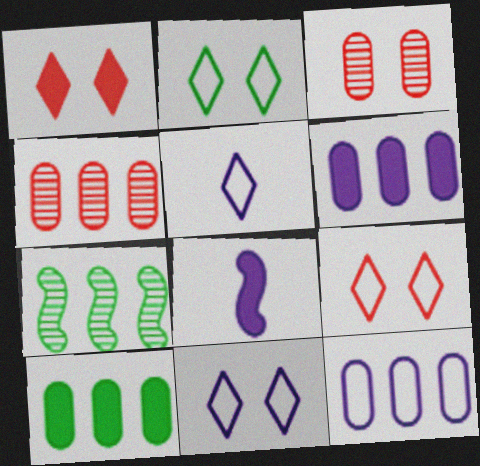[[1, 8, 10], 
[2, 4, 8], 
[2, 9, 11], 
[4, 10, 12]]